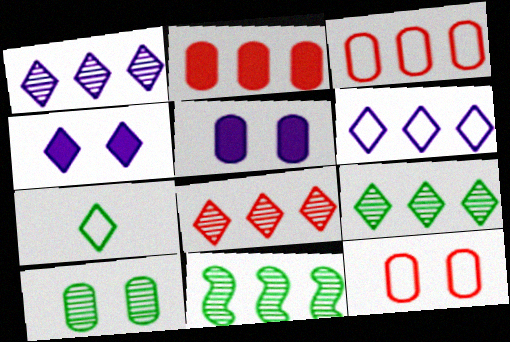[[1, 8, 9], 
[2, 6, 11], 
[4, 7, 8], 
[5, 10, 12]]